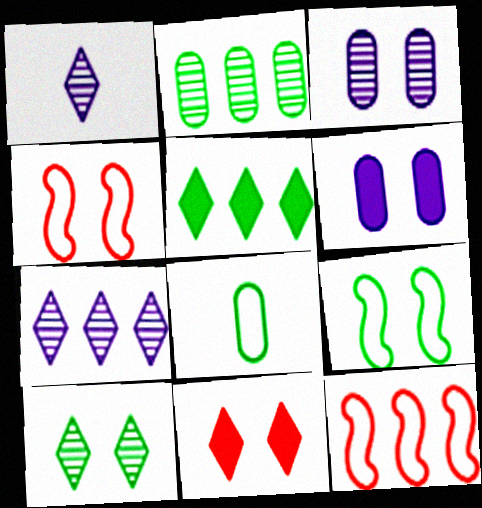[[3, 9, 11], 
[4, 6, 10]]